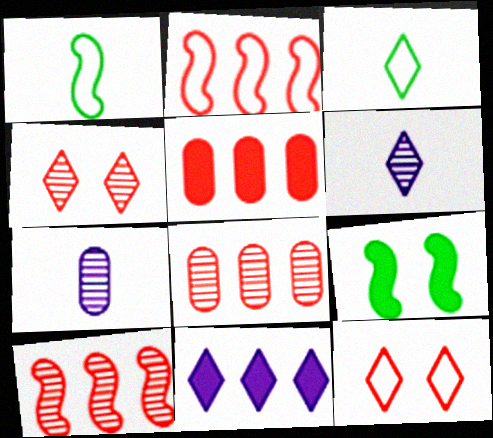[[3, 4, 11]]